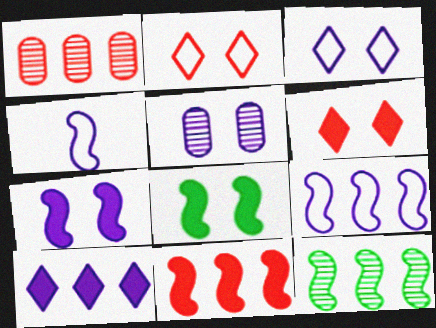[[2, 5, 8], 
[3, 5, 7], 
[4, 5, 10], 
[9, 11, 12]]